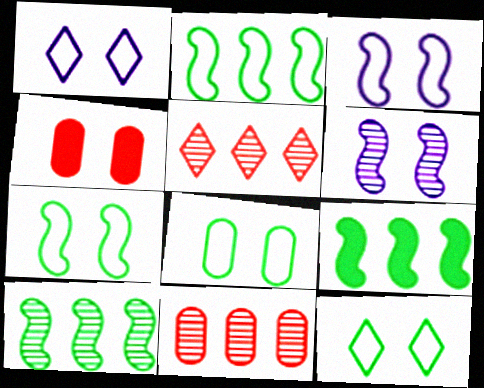[[2, 9, 10], 
[4, 6, 12], 
[7, 8, 12]]